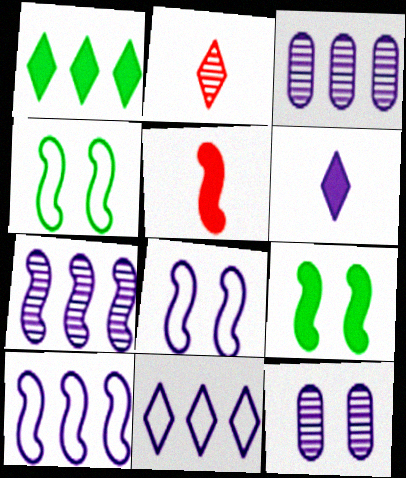[[3, 6, 8], 
[4, 5, 7], 
[6, 10, 12]]